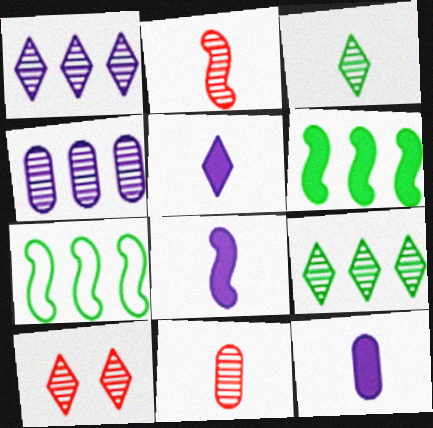[[1, 3, 10], 
[5, 8, 12], 
[7, 10, 12]]